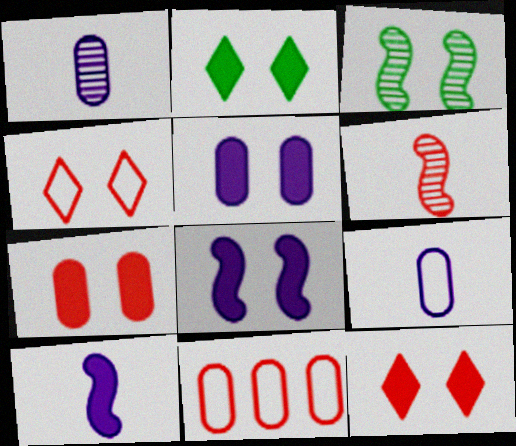[[2, 7, 8], 
[3, 4, 5], 
[6, 11, 12]]